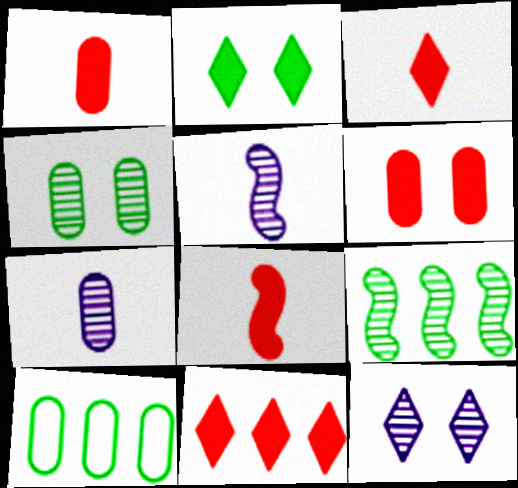[[1, 3, 8], 
[6, 7, 10], 
[6, 8, 11], 
[8, 10, 12]]